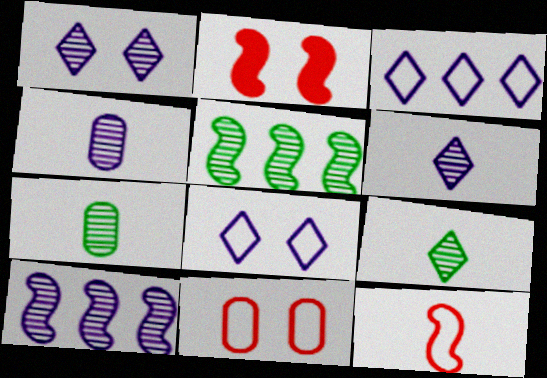[[1, 4, 10], 
[2, 3, 7]]